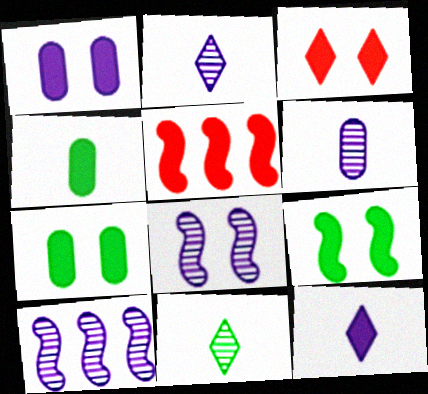[[1, 3, 9], 
[5, 7, 12]]